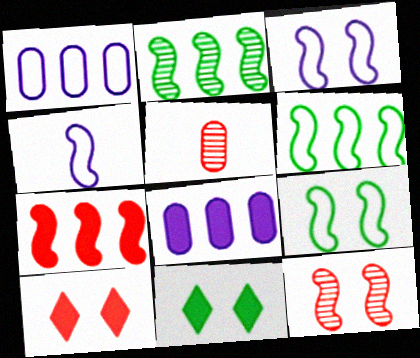[]